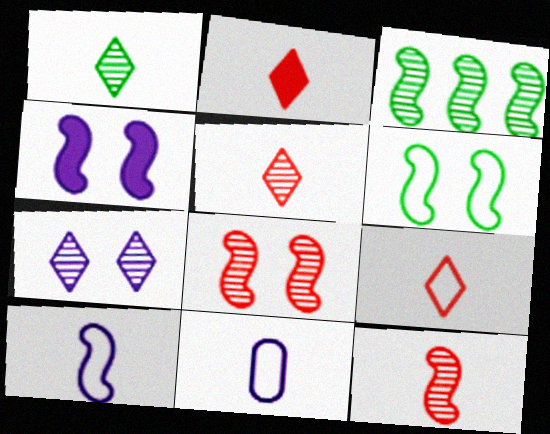[[2, 5, 9], 
[4, 6, 8]]